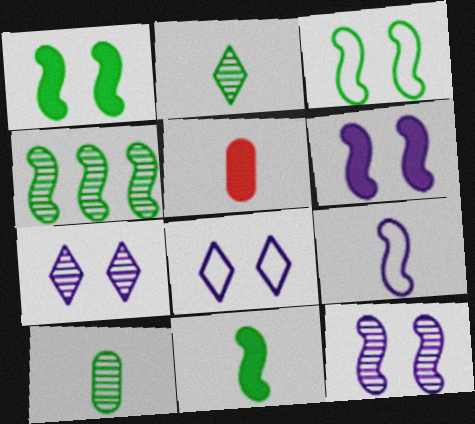[[2, 5, 9], 
[3, 4, 11], 
[4, 5, 8]]